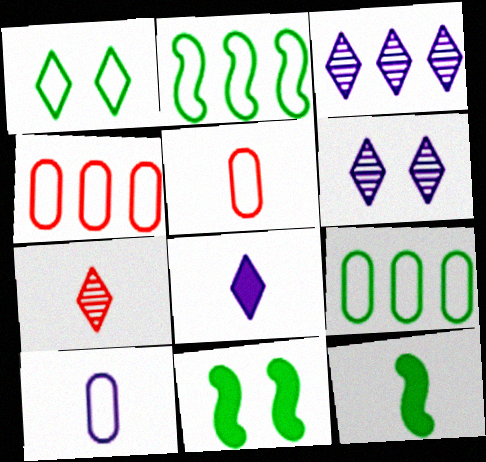[[3, 5, 11], 
[4, 6, 12], 
[7, 10, 12]]